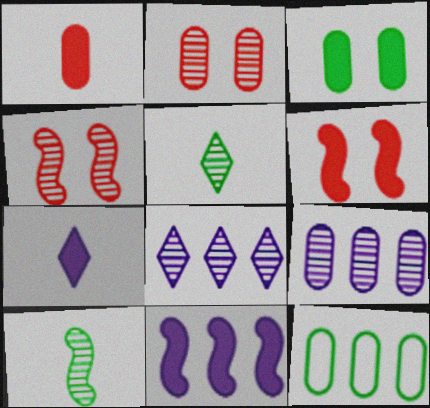[[2, 8, 10], 
[4, 5, 9], 
[4, 7, 12]]